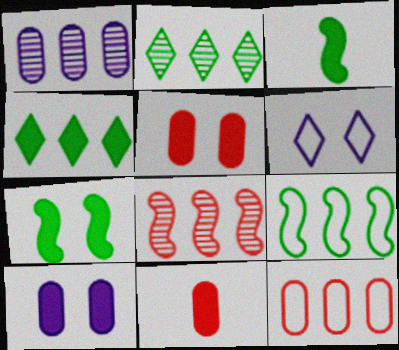[[1, 2, 8]]